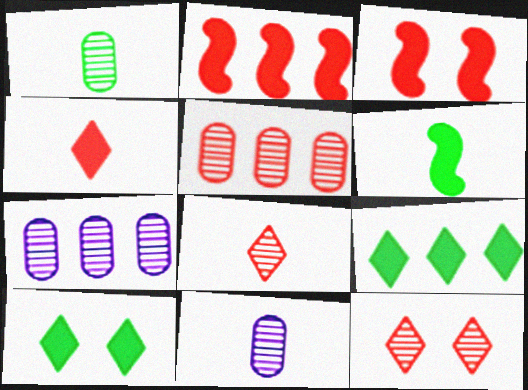[]